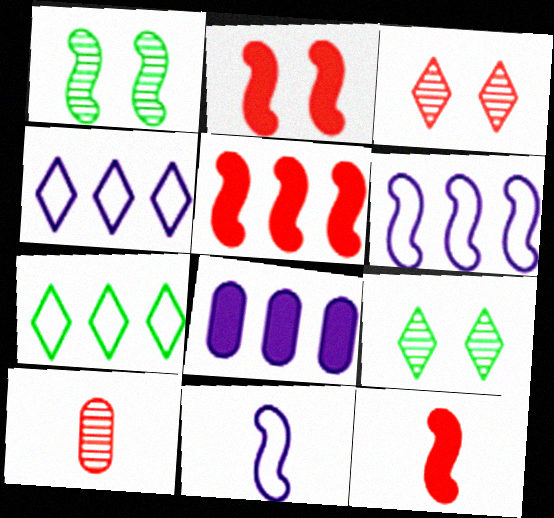[[1, 5, 11], 
[1, 6, 12], 
[2, 5, 12]]